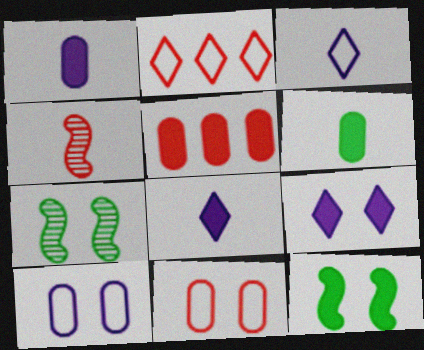[[1, 2, 7], 
[3, 4, 6], 
[3, 5, 7], 
[5, 8, 12], 
[7, 9, 11]]